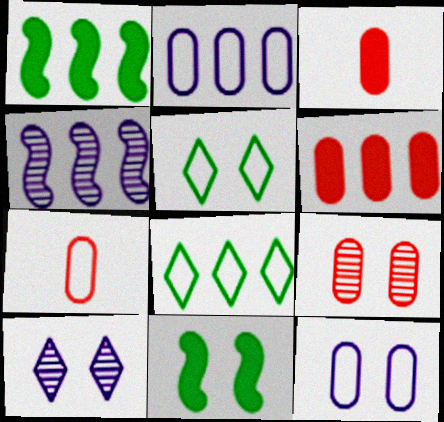[[1, 7, 10], 
[3, 4, 5], 
[4, 6, 8], 
[6, 7, 9]]